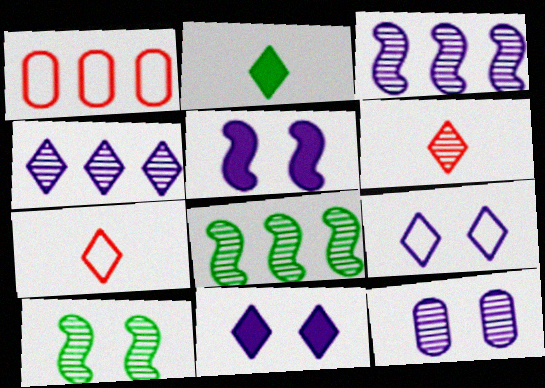[[5, 9, 12], 
[6, 8, 12]]